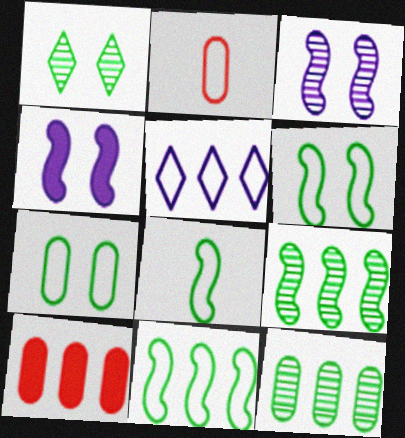[[2, 5, 6], 
[5, 9, 10], 
[6, 8, 11]]